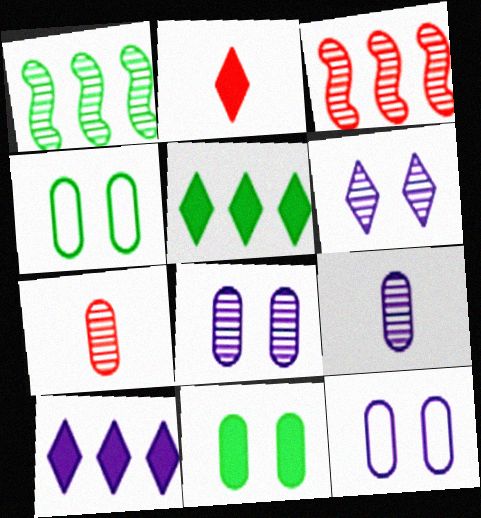[[1, 2, 12], 
[1, 6, 7]]